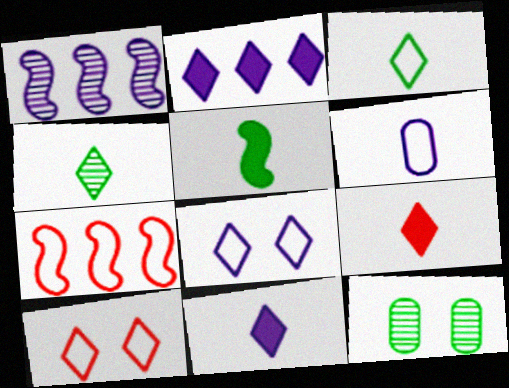[[2, 4, 10], 
[7, 11, 12]]